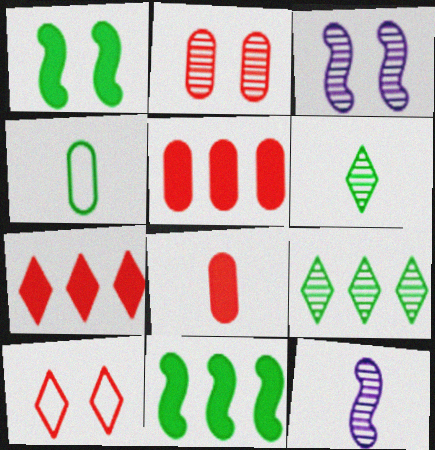[[1, 4, 9], 
[2, 9, 12], 
[3, 4, 7]]